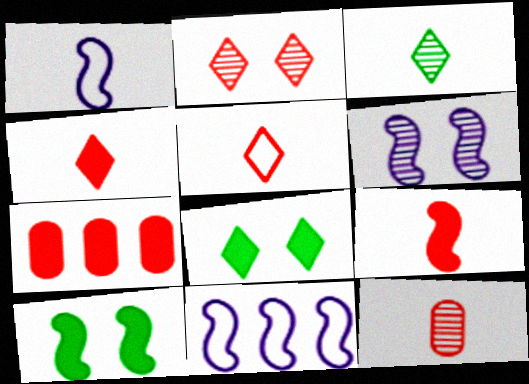[[5, 9, 12], 
[8, 11, 12]]